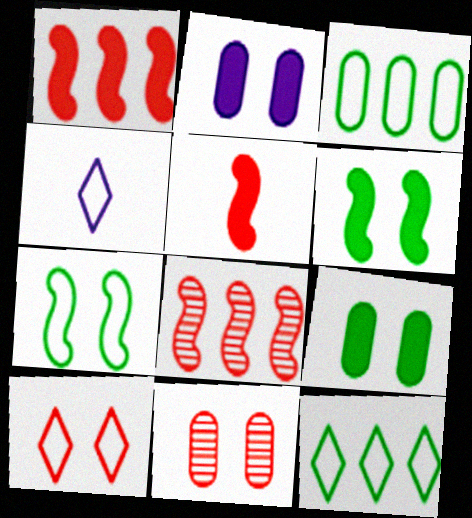[[4, 8, 9], 
[4, 10, 12]]